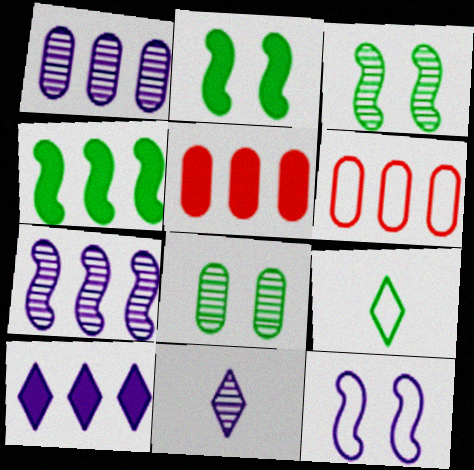[[2, 6, 11], 
[4, 5, 10], 
[4, 8, 9], 
[6, 9, 12]]